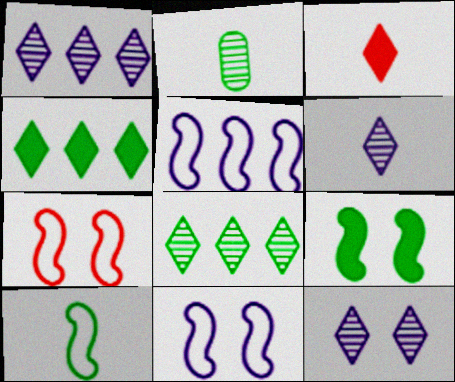[[1, 6, 12], 
[5, 7, 10]]